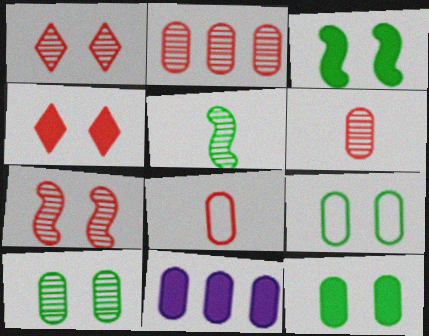[[6, 9, 11], 
[8, 10, 11], 
[9, 10, 12]]